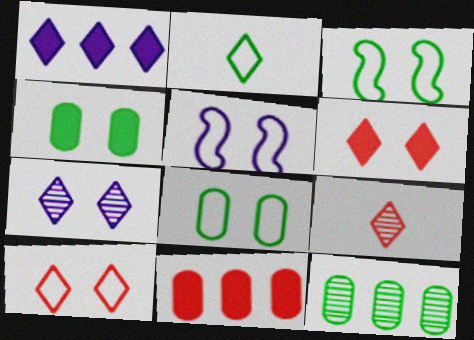[[5, 8, 10]]